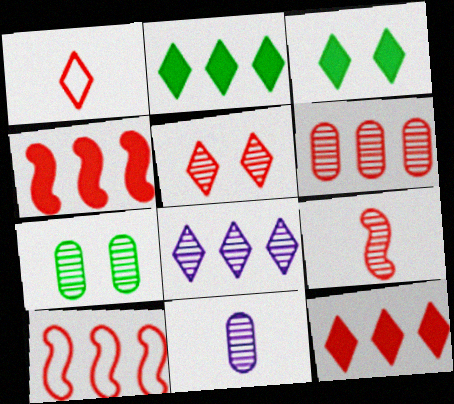[[1, 3, 8], 
[1, 5, 12], 
[3, 10, 11], 
[5, 6, 9], 
[6, 7, 11], 
[6, 10, 12], 
[7, 8, 9]]